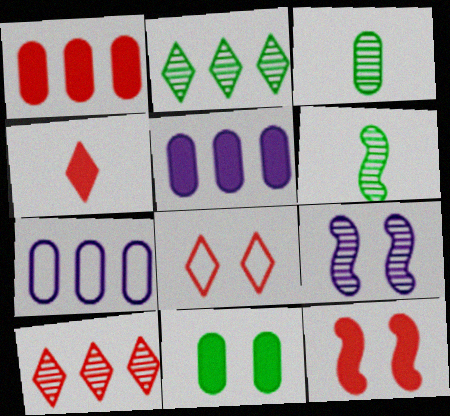[[1, 4, 12], 
[3, 9, 10], 
[4, 8, 10], 
[5, 6, 8], 
[8, 9, 11]]